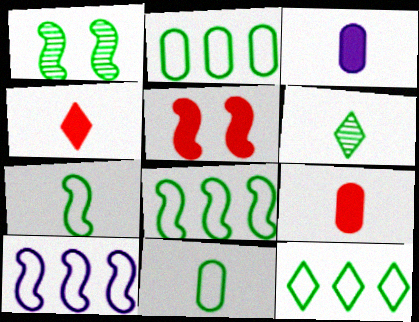[[2, 8, 12]]